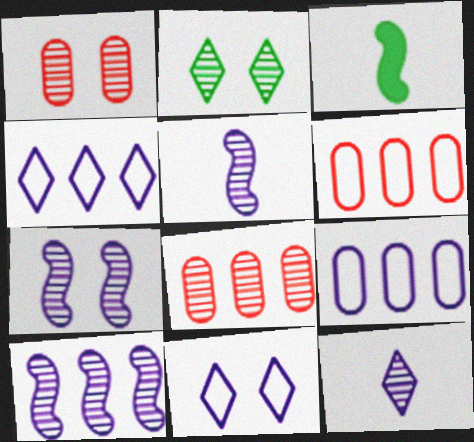[[1, 2, 7], 
[1, 3, 4], 
[2, 5, 8], 
[3, 8, 11], 
[5, 7, 10]]